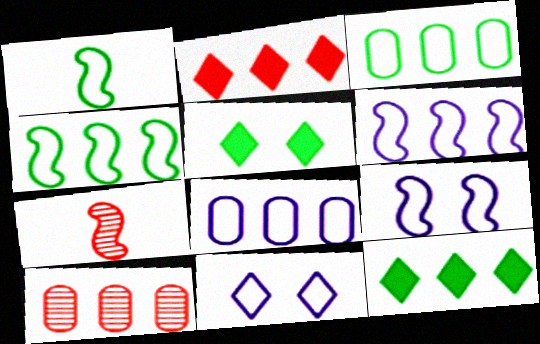[[5, 7, 8], 
[6, 10, 12]]